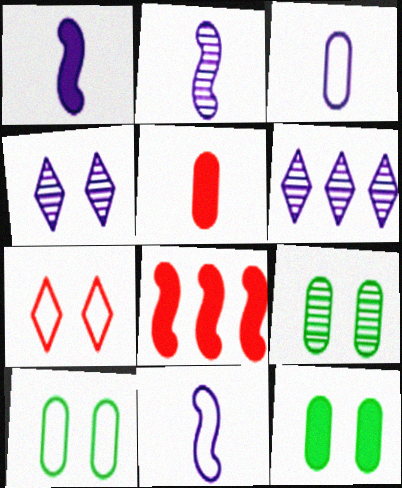[[1, 2, 11], 
[9, 10, 12]]